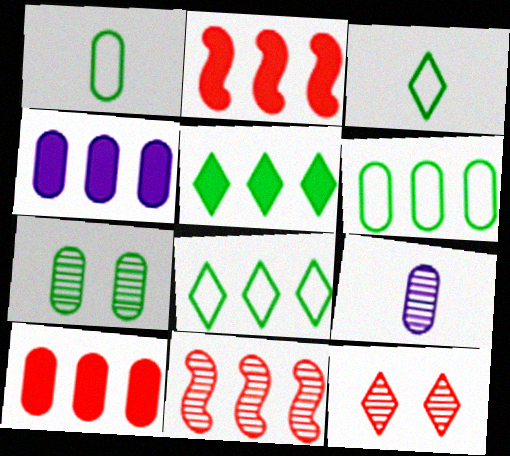[[2, 4, 5], 
[4, 8, 11]]